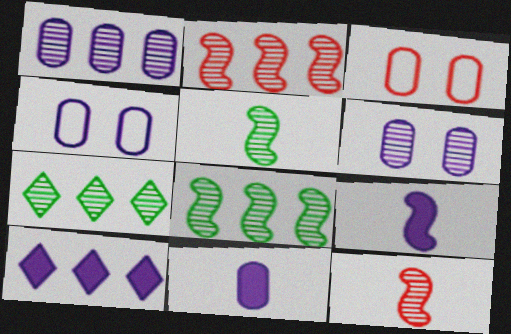[[1, 2, 7], 
[1, 4, 11], 
[3, 5, 10], 
[3, 7, 9], 
[6, 7, 12]]